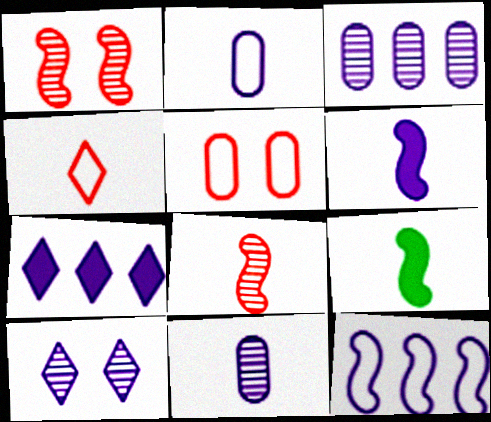[[1, 9, 12], 
[3, 7, 12], 
[4, 9, 11]]